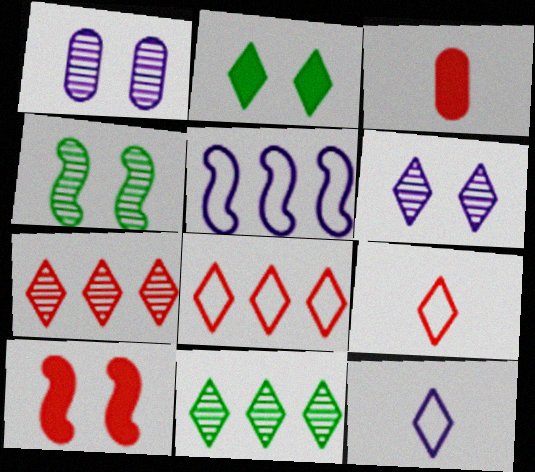[[2, 7, 12]]